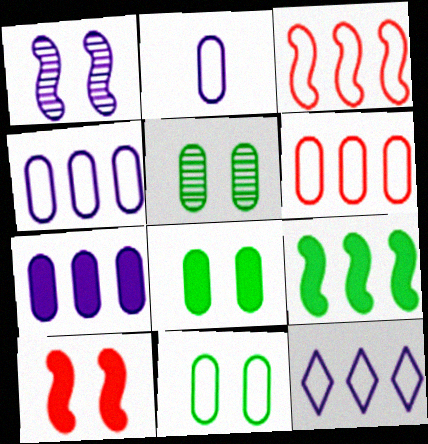[[2, 6, 11], 
[5, 8, 11]]